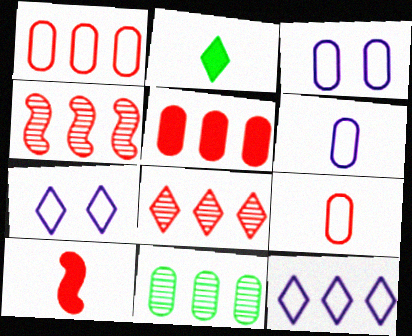[[2, 3, 4], 
[2, 7, 8], 
[7, 10, 11]]